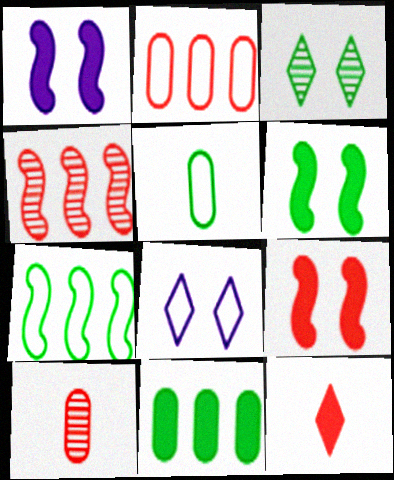[[1, 6, 9], 
[1, 11, 12]]